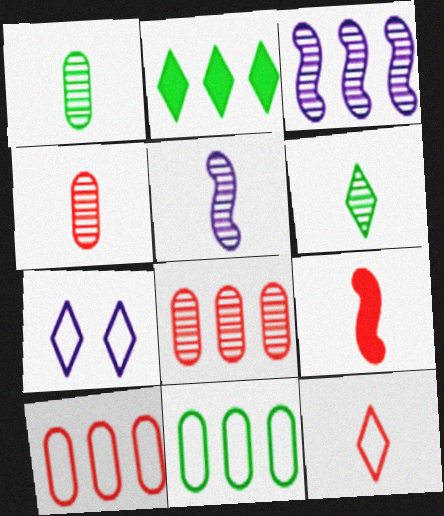[[2, 3, 10], 
[4, 5, 6], 
[4, 9, 12]]